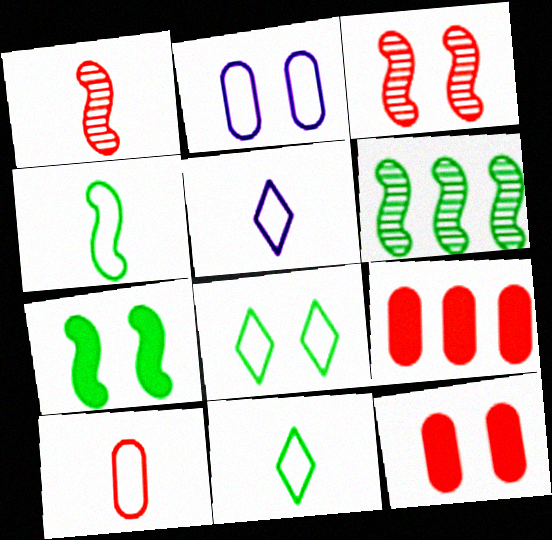[[4, 5, 10], 
[4, 6, 7], 
[5, 6, 12]]